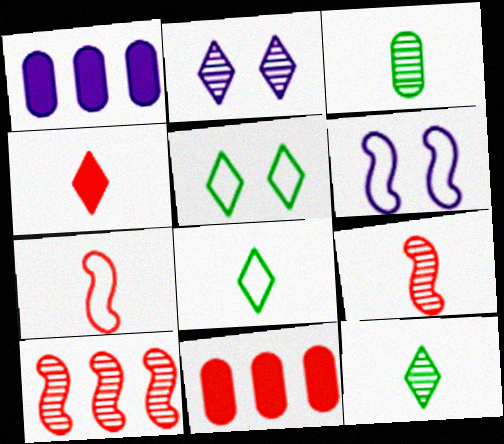[[1, 5, 9], 
[2, 3, 10], 
[6, 11, 12]]